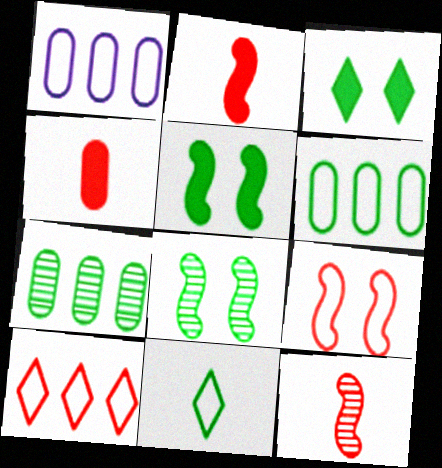[[1, 3, 12], 
[1, 9, 11], 
[5, 7, 11]]